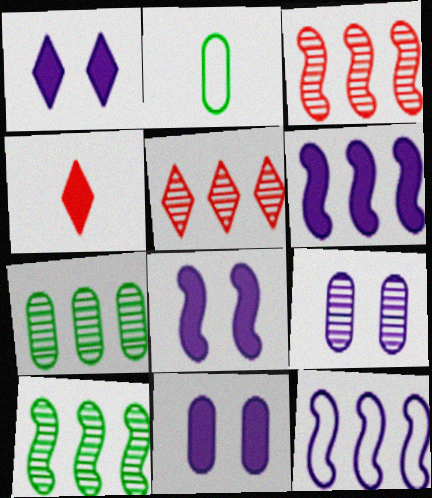[[1, 2, 3], 
[1, 8, 11], 
[2, 5, 8]]